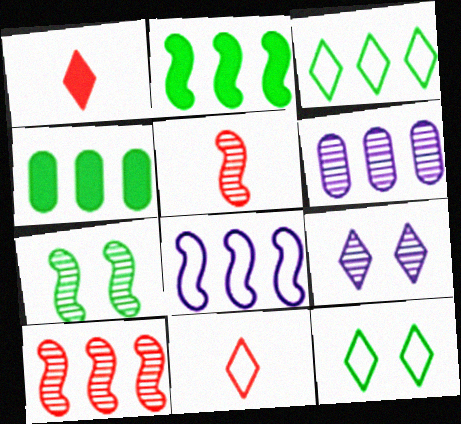[[1, 3, 9], 
[2, 8, 10]]